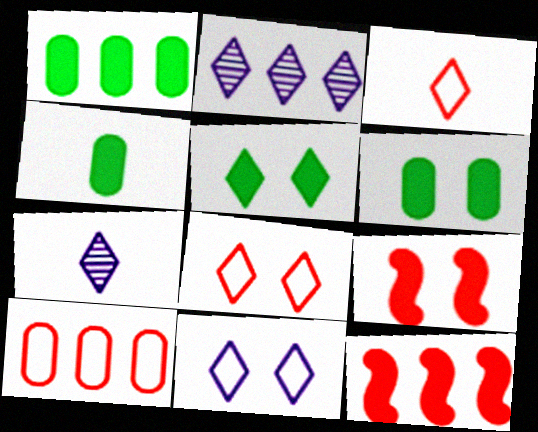[[1, 4, 6], 
[2, 3, 5]]